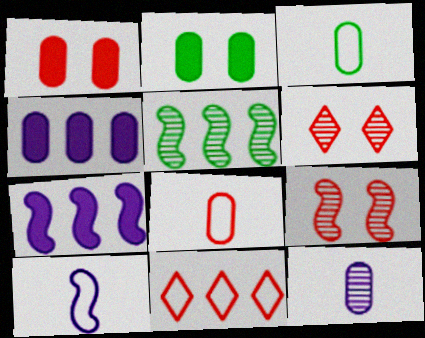[[3, 6, 7], 
[4, 5, 11], 
[5, 6, 12]]